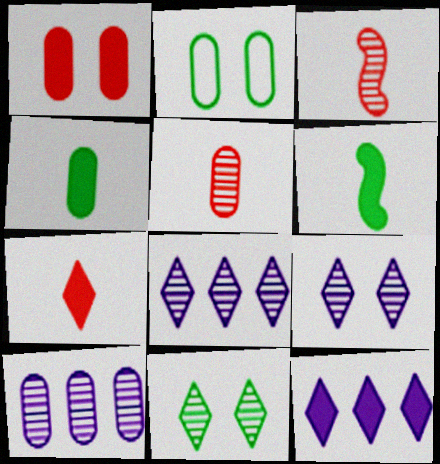[[1, 6, 12], 
[2, 3, 12], 
[3, 10, 11]]